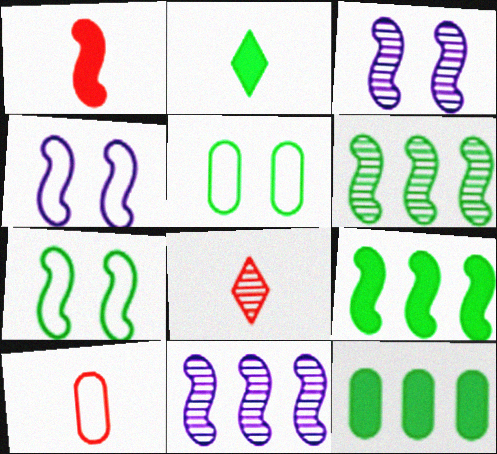[[1, 4, 6], 
[1, 7, 11], 
[1, 8, 10], 
[2, 5, 6], 
[4, 8, 12]]